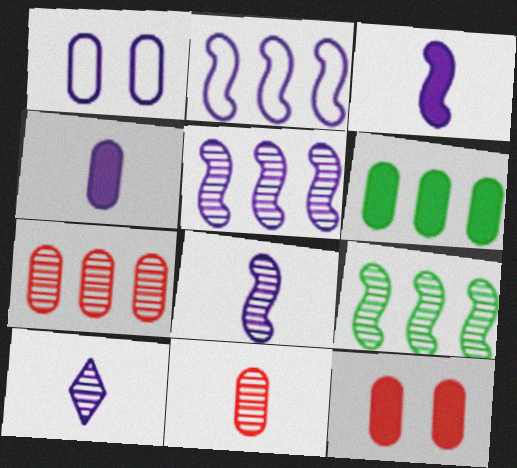[[1, 6, 11], 
[4, 6, 12]]